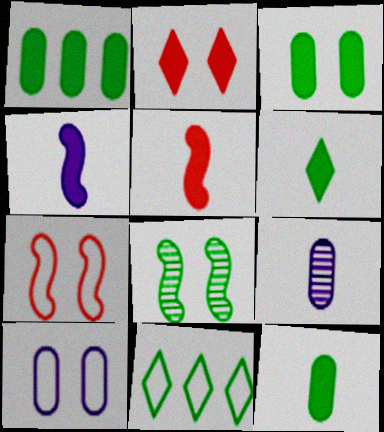[[1, 2, 4], 
[1, 3, 12], 
[2, 8, 10], 
[8, 11, 12]]